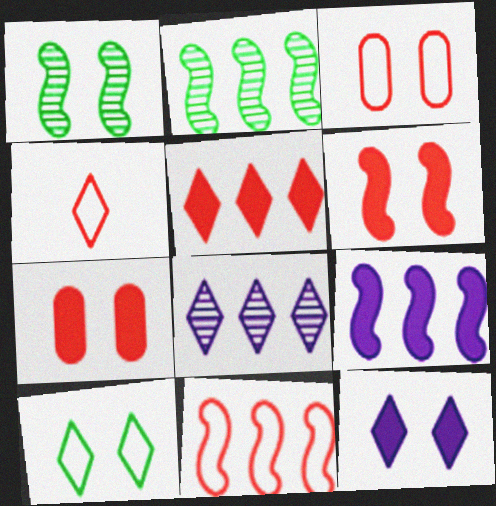[[1, 3, 12], 
[2, 9, 11], 
[3, 4, 11]]